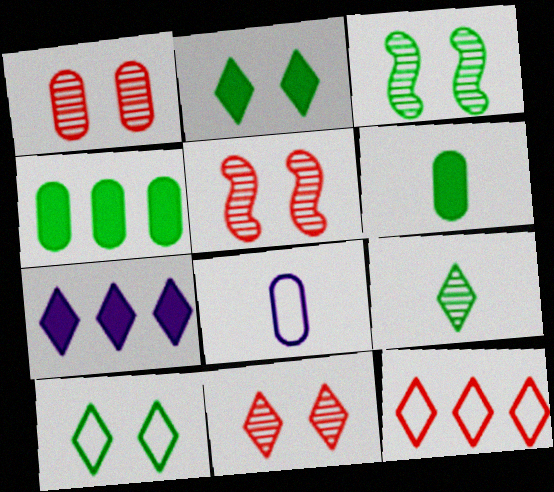[[1, 4, 8], 
[1, 5, 11]]